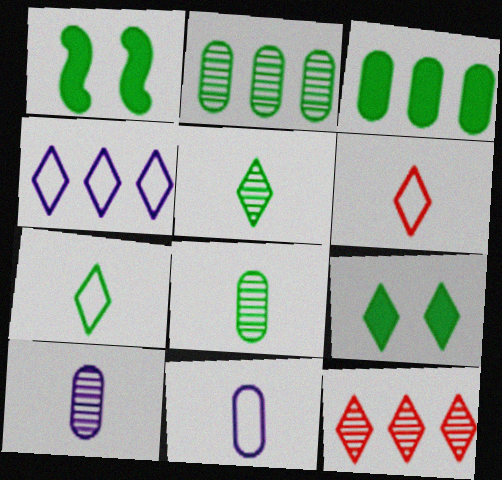[[1, 2, 7], 
[1, 11, 12]]